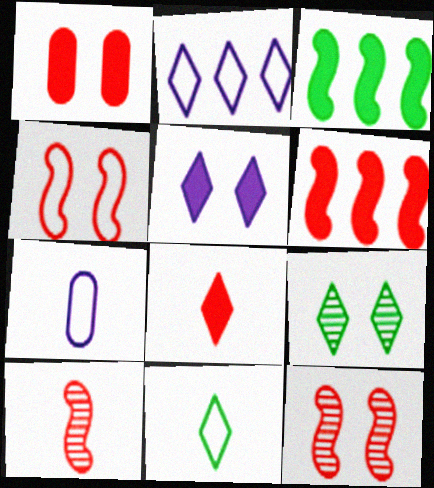[[1, 6, 8], 
[2, 8, 9], 
[4, 6, 10], 
[6, 7, 9]]